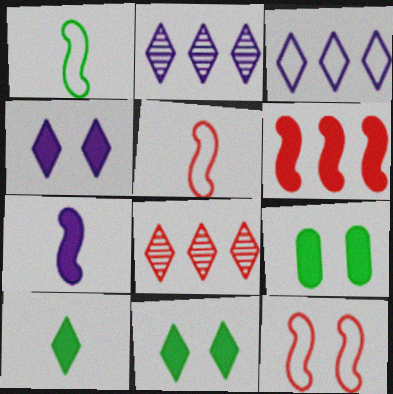[[2, 5, 9]]